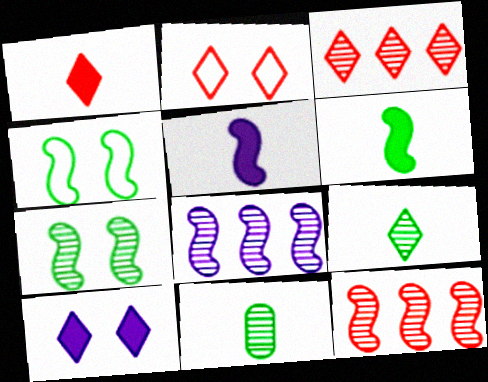[[1, 2, 3], 
[4, 5, 12]]